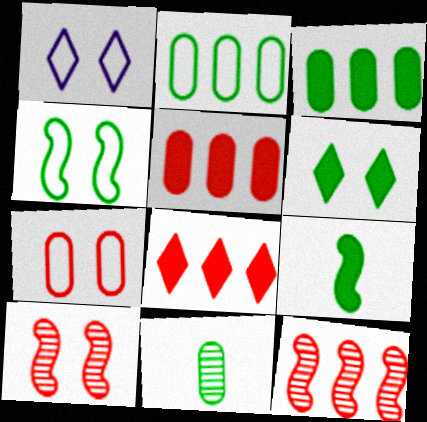[[1, 4, 7], 
[3, 6, 9]]